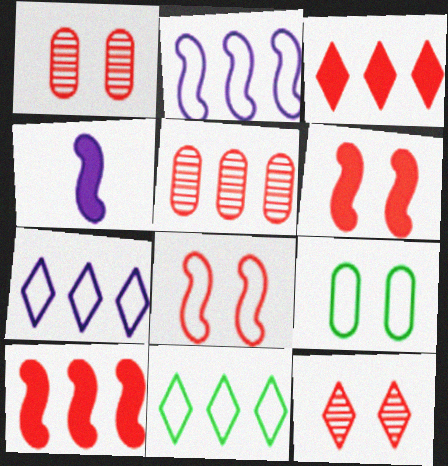[[1, 4, 11]]